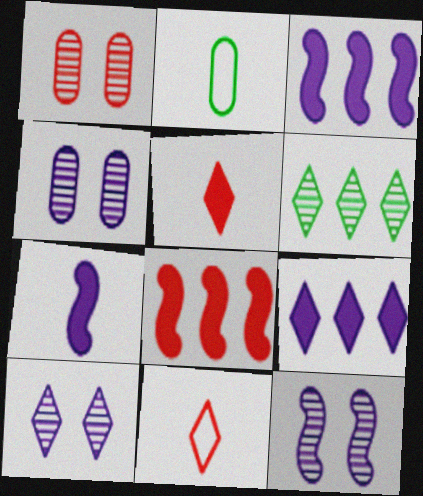[[1, 8, 11], 
[2, 8, 10], 
[4, 10, 12]]